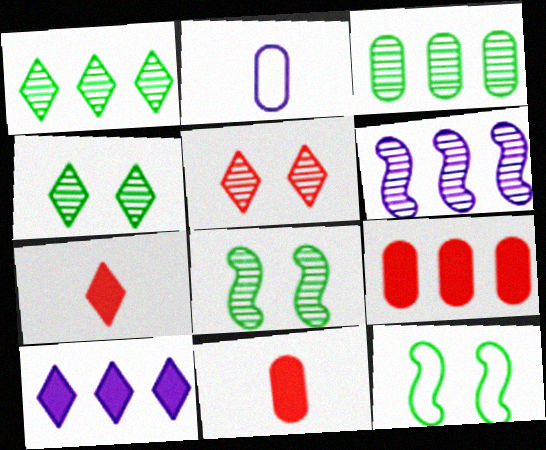[]